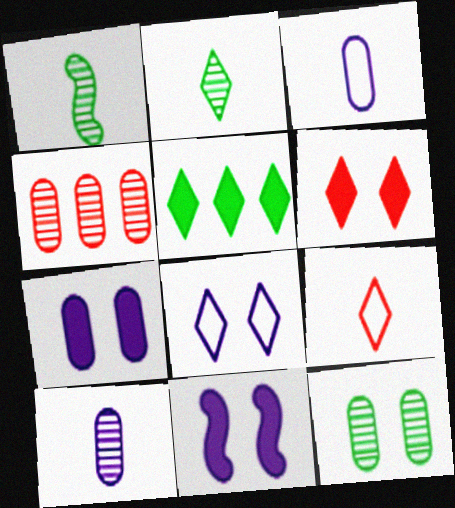[[4, 10, 12]]